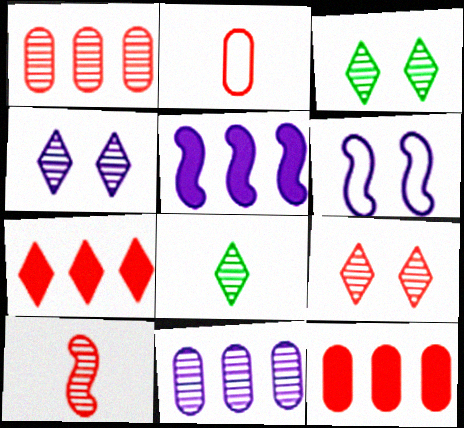[[1, 9, 10], 
[2, 3, 5], 
[3, 4, 9], 
[3, 10, 11], 
[6, 8, 12]]